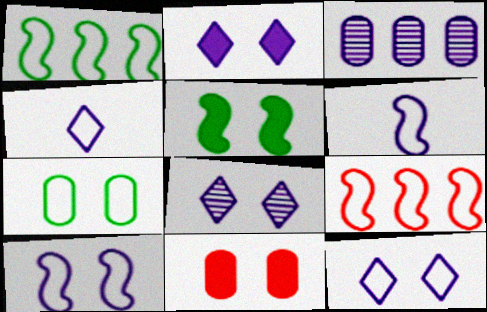[[2, 3, 6], 
[2, 5, 11], 
[2, 8, 12], 
[4, 7, 9]]